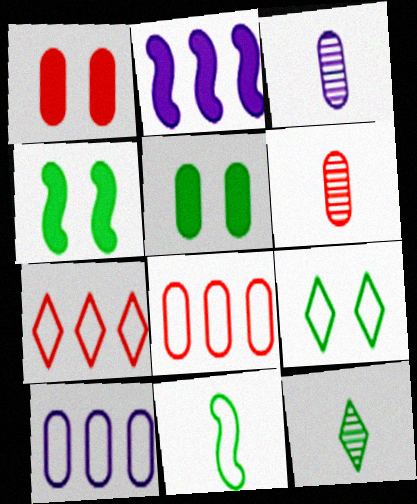[[1, 6, 8], 
[2, 6, 9], 
[3, 4, 7], 
[3, 5, 8], 
[5, 6, 10]]